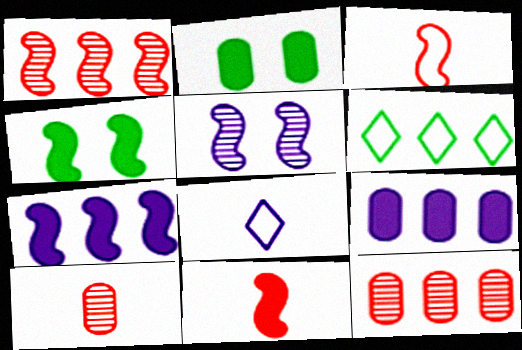[[1, 2, 8], 
[1, 6, 9], 
[4, 7, 11], 
[4, 8, 12], 
[5, 8, 9], 
[6, 7, 12]]